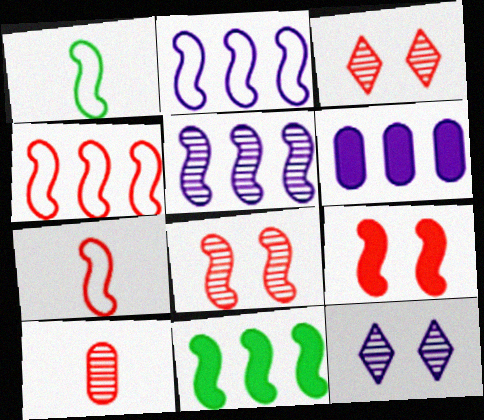[[1, 3, 6], 
[1, 5, 9], 
[4, 5, 11]]